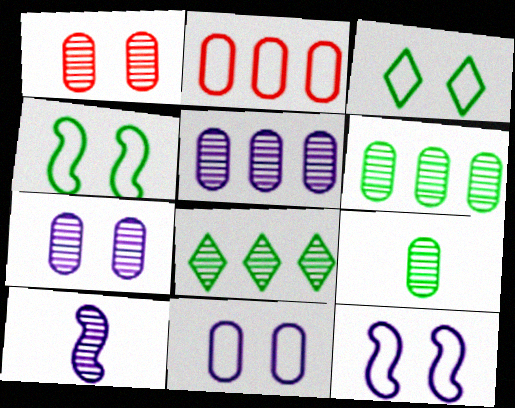[[1, 5, 9], 
[1, 8, 10]]